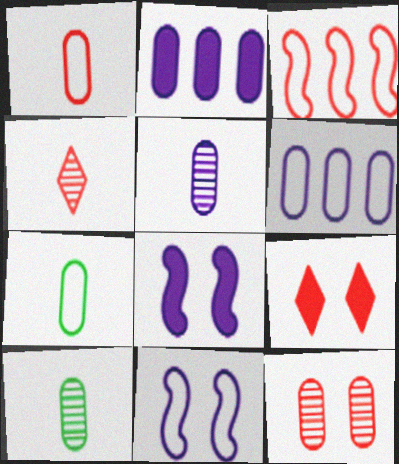[[2, 7, 12]]